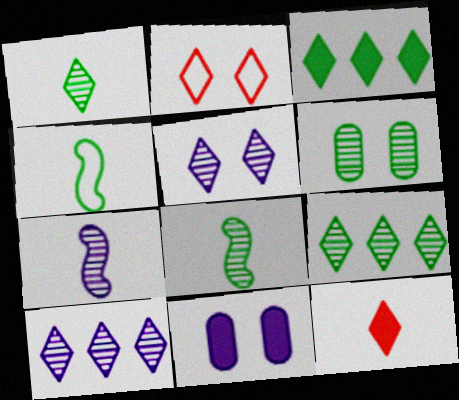[[3, 4, 6], 
[6, 8, 9]]